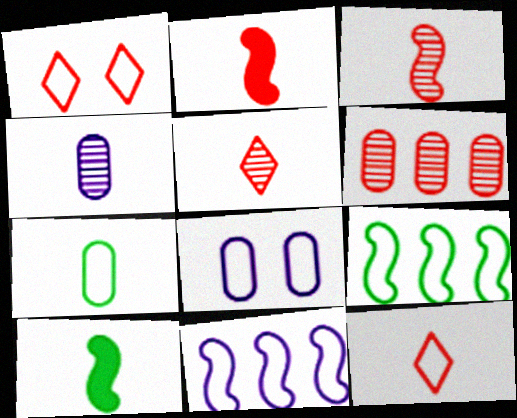[[1, 2, 6], 
[1, 7, 11], 
[4, 10, 12], 
[8, 9, 12]]